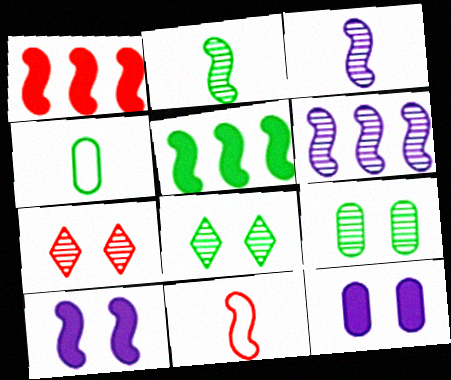[[4, 5, 8]]